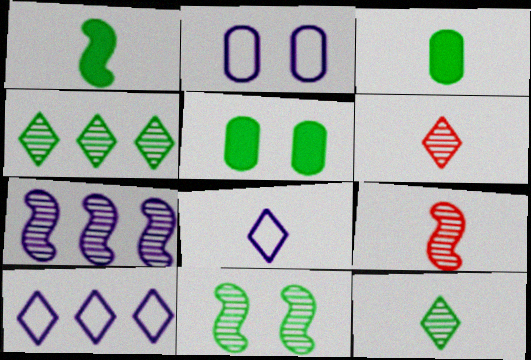[[3, 8, 9], 
[5, 9, 10], 
[7, 9, 11]]